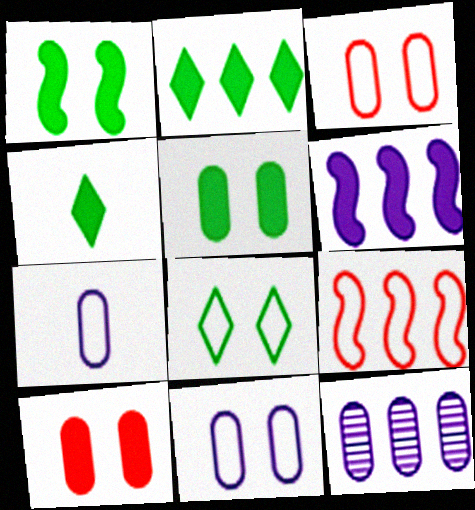[[2, 9, 12], 
[4, 6, 10], 
[7, 8, 9]]